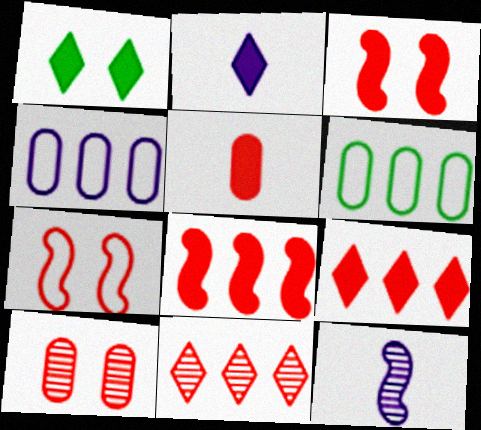[[1, 2, 9], 
[3, 5, 9], 
[5, 7, 11]]